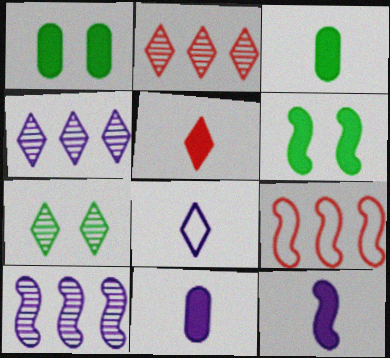[[3, 5, 12], 
[7, 9, 11]]